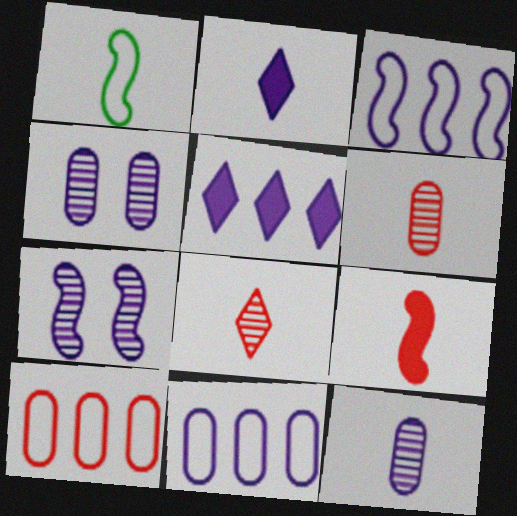[[1, 2, 6], 
[2, 3, 4], 
[2, 7, 11]]